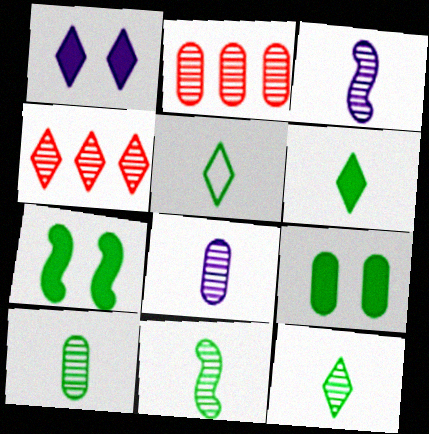[[1, 4, 5], 
[5, 6, 12], 
[10, 11, 12]]